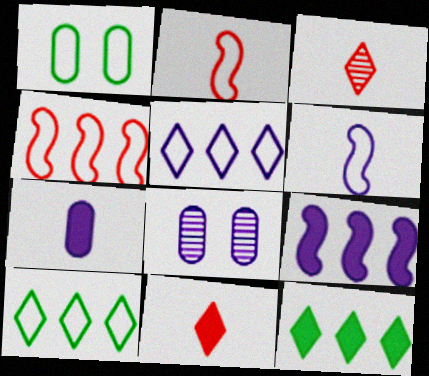[[1, 2, 5], 
[1, 3, 9], 
[2, 8, 12]]